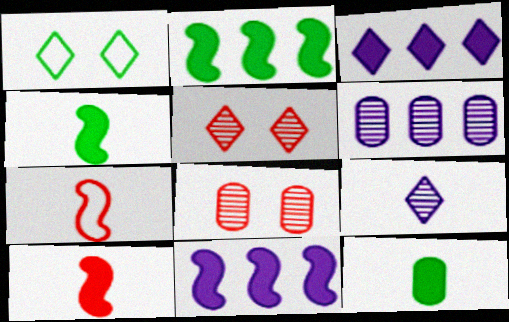[[1, 6, 10], 
[7, 9, 12]]